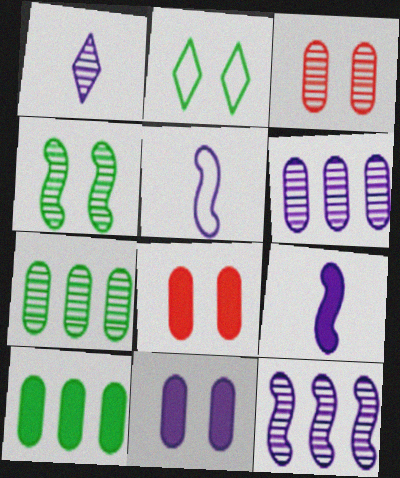[]